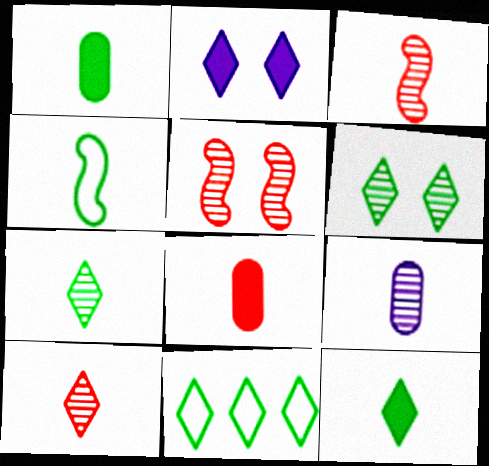[[1, 4, 7], 
[2, 10, 11], 
[3, 7, 9], 
[6, 11, 12]]